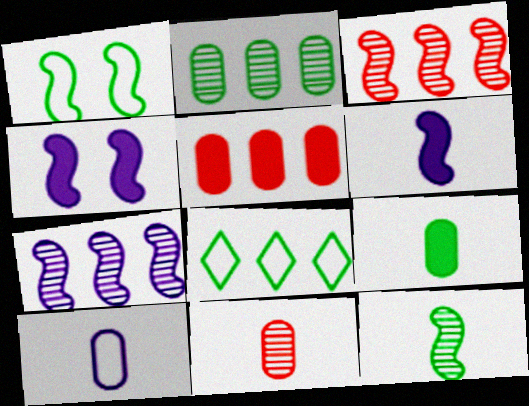[[1, 3, 6], 
[4, 8, 11], 
[5, 7, 8], 
[9, 10, 11]]